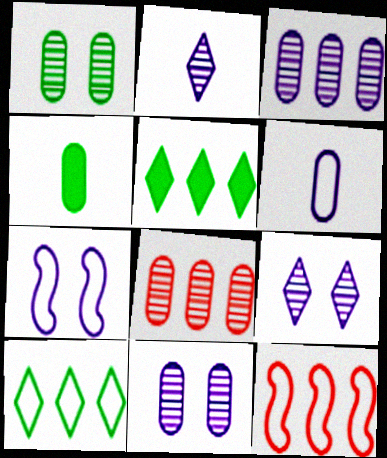[[3, 5, 12], 
[4, 9, 12]]